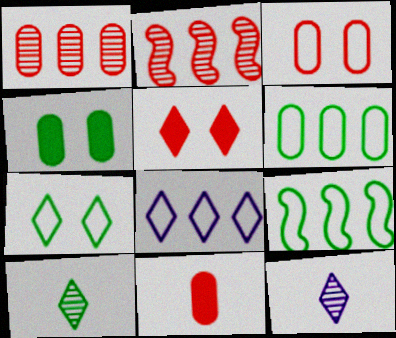[[1, 3, 11], 
[4, 9, 10], 
[5, 8, 10]]